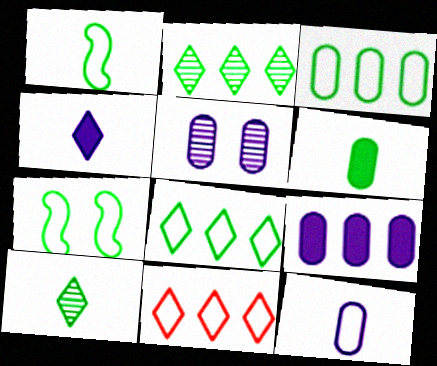[[1, 6, 10], 
[2, 6, 7], 
[5, 9, 12], 
[7, 11, 12]]